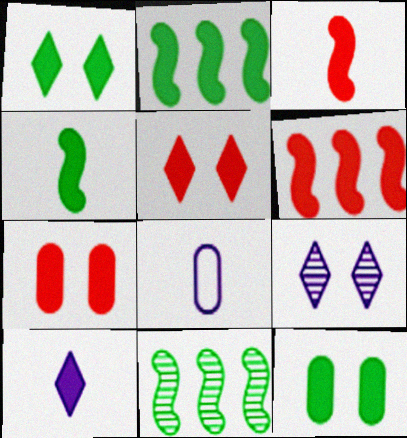[[2, 7, 10], 
[5, 8, 11], 
[6, 10, 12]]